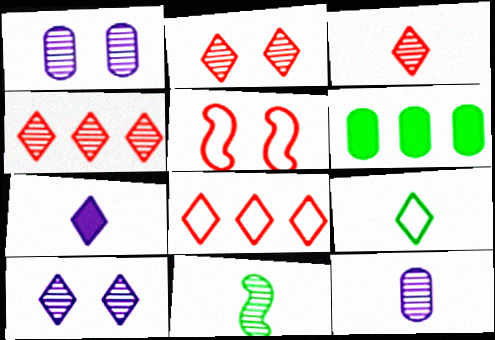[[1, 4, 11], 
[2, 3, 4], 
[3, 7, 9], 
[3, 11, 12]]